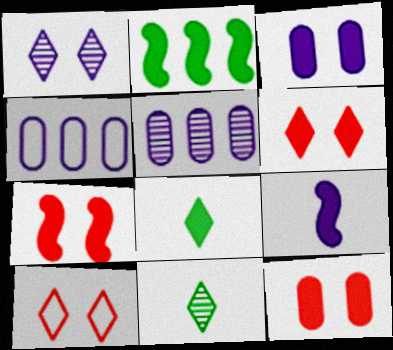[[1, 4, 9], 
[2, 7, 9], 
[4, 7, 11], 
[6, 7, 12]]